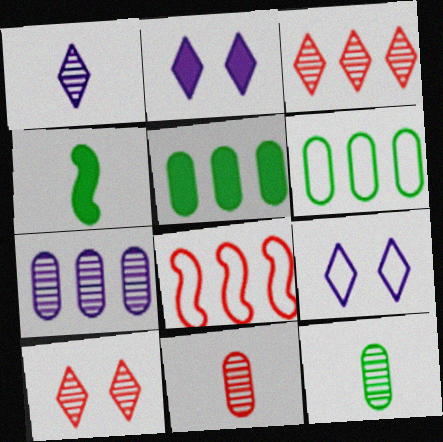[[2, 8, 12]]